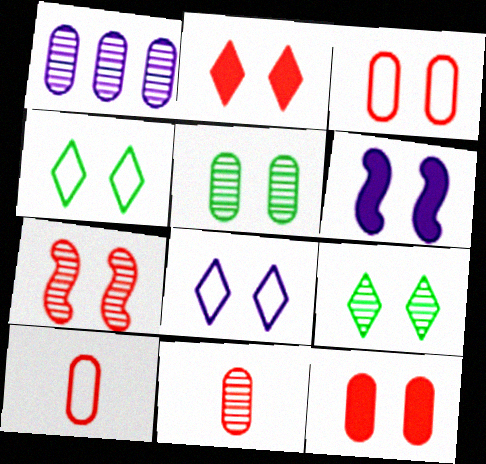[[1, 5, 11], 
[2, 3, 7], 
[2, 8, 9], 
[3, 6, 9]]